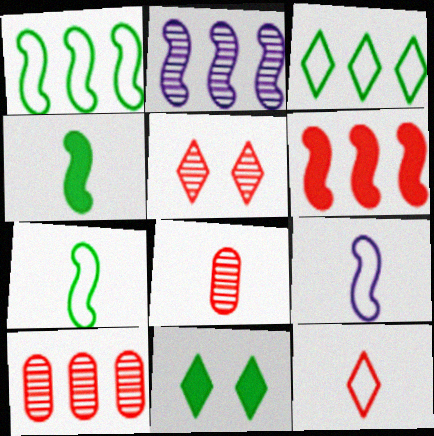[[1, 2, 6], 
[9, 10, 11]]